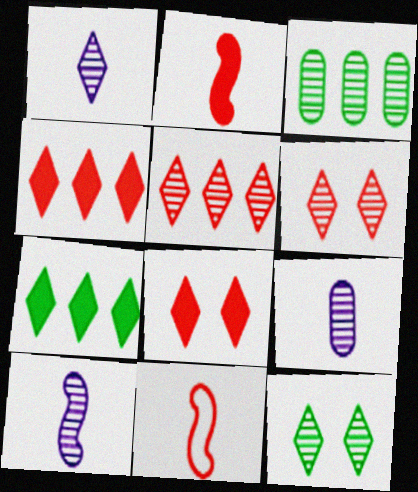[[1, 5, 12], 
[1, 9, 10], 
[3, 6, 10]]